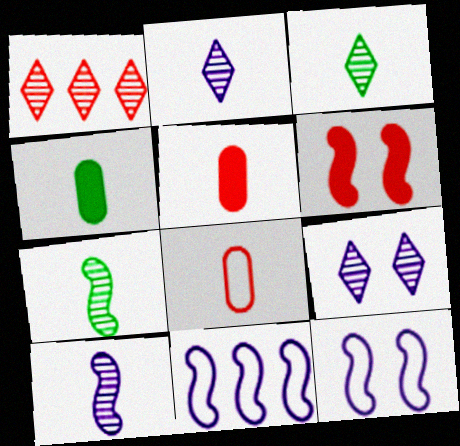[[1, 3, 9], 
[1, 4, 12], 
[1, 6, 8], 
[6, 7, 11]]